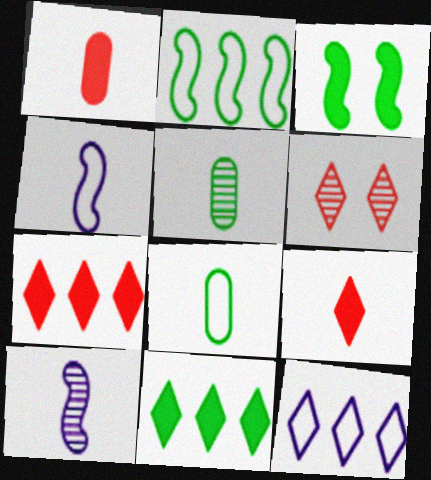[[4, 5, 9], 
[8, 9, 10]]